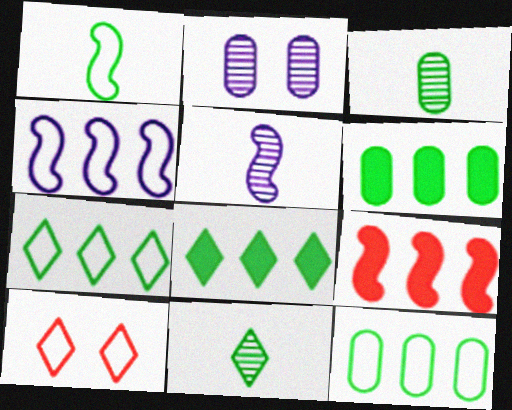[[5, 6, 10]]